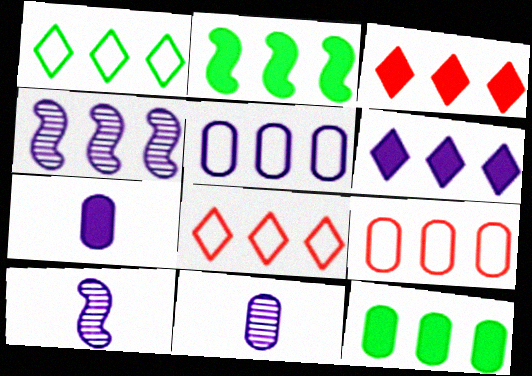[[4, 5, 6], 
[4, 8, 12]]